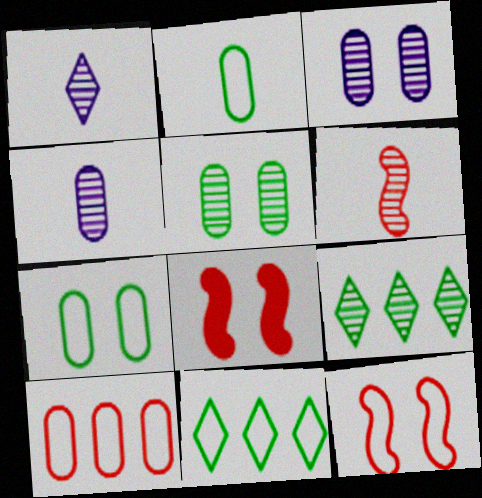[[3, 6, 9], 
[4, 8, 11]]